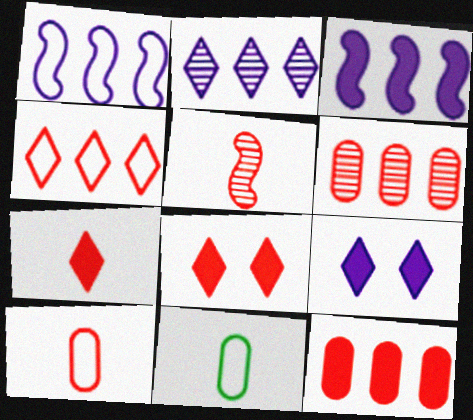[[5, 7, 10]]